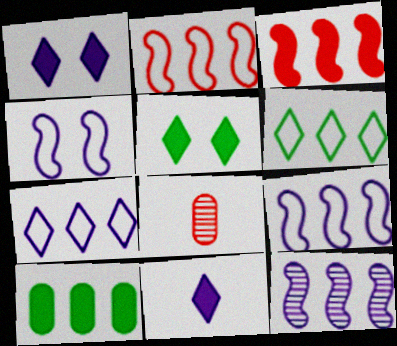[[5, 8, 9]]